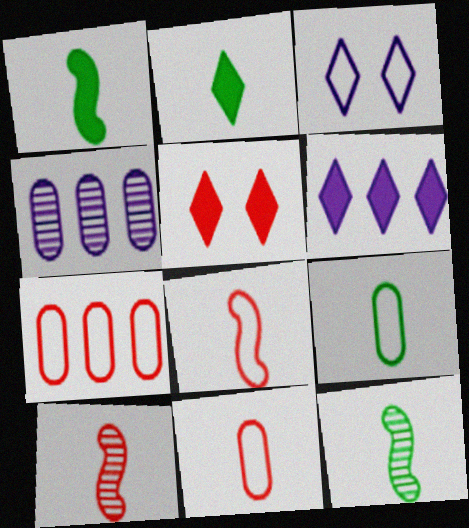[[2, 5, 6], 
[2, 9, 12], 
[5, 7, 10]]